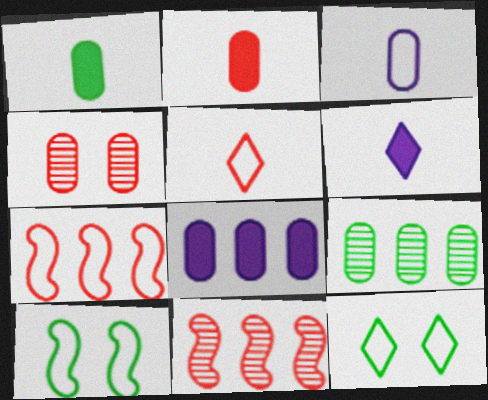[[3, 7, 12]]